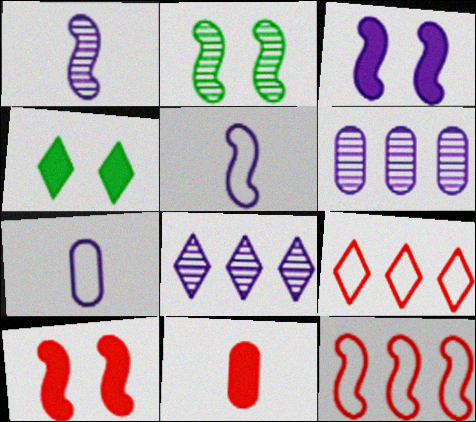[[3, 7, 8]]